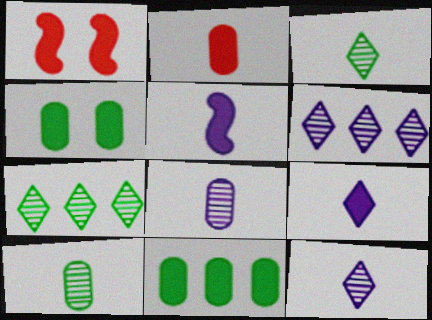[[1, 9, 11]]